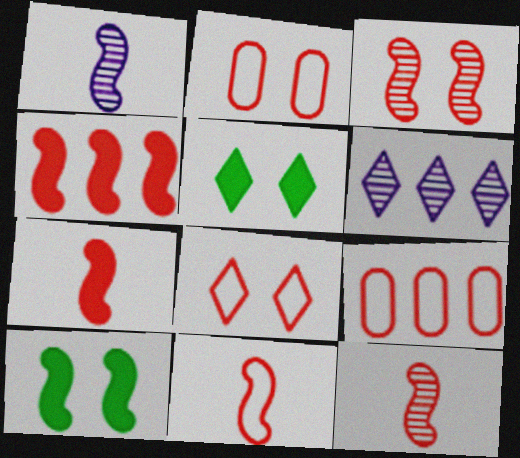[[1, 5, 9], 
[3, 4, 11], 
[7, 11, 12], 
[8, 9, 11]]